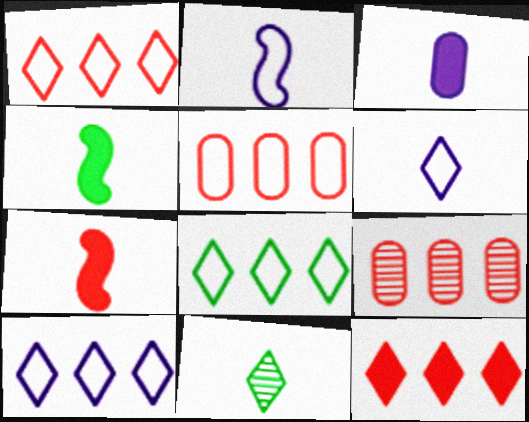[[1, 8, 10]]